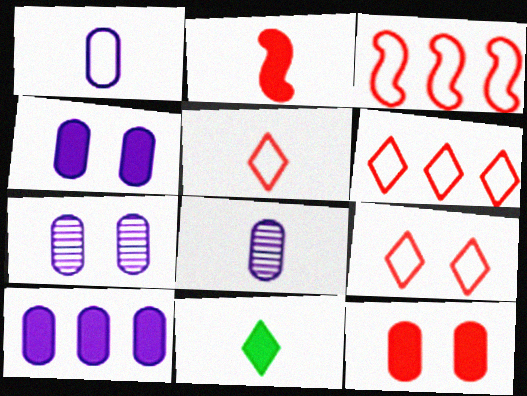[[1, 7, 10], 
[3, 7, 11], 
[5, 6, 9]]